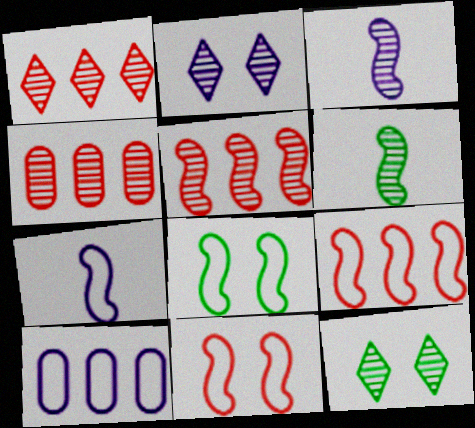[[1, 4, 5], 
[2, 4, 6], 
[3, 4, 12], 
[7, 8, 9]]